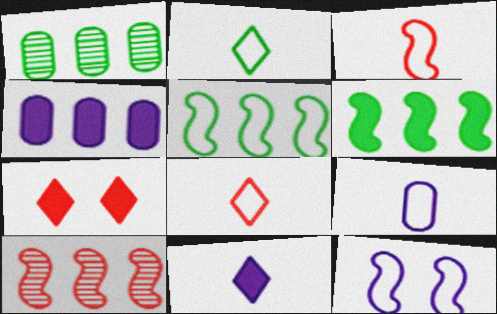[[2, 3, 9], 
[3, 5, 12]]